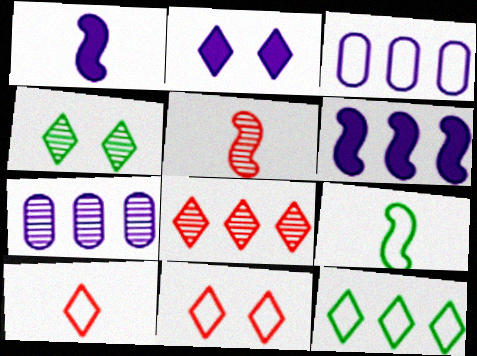[[1, 5, 9], 
[2, 4, 11], 
[3, 9, 11], 
[4, 5, 7]]